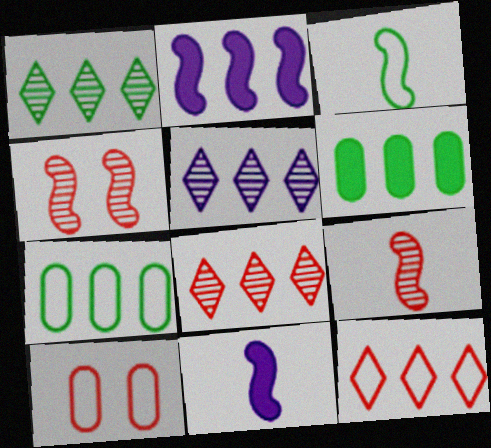[[1, 5, 8], 
[1, 10, 11], 
[2, 3, 4], 
[2, 7, 8], 
[3, 9, 11]]